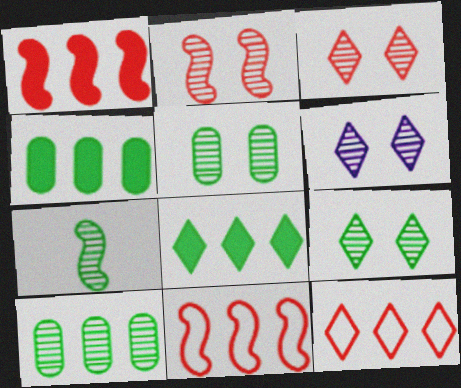[[2, 5, 6], 
[3, 6, 9], 
[7, 9, 10]]